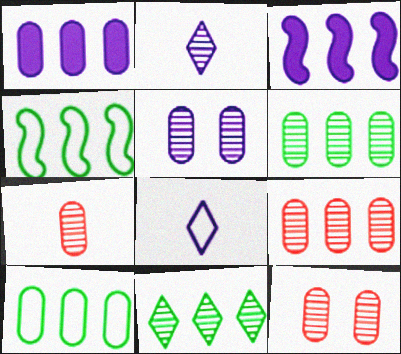[[1, 9, 10], 
[3, 5, 8], 
[5, 6, 7], 
[7, 9, 12]]